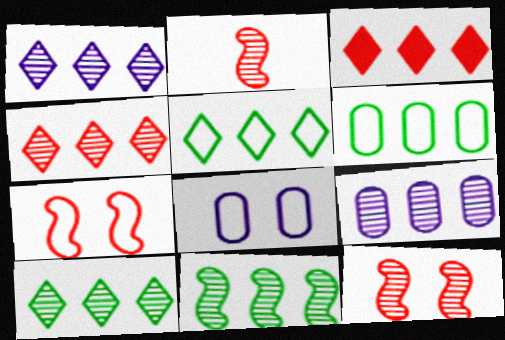[[1, 3, 5], 
[1, 4, 10], 
[4, 9, 11]]